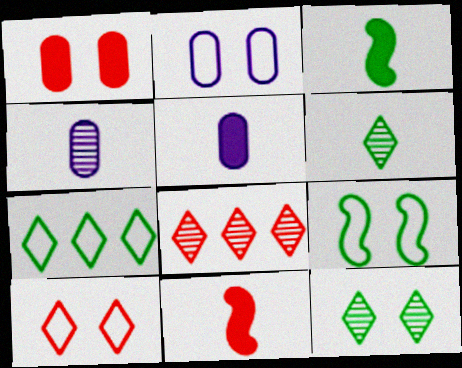[[2, 3, 8], 
[2, 9, 10], 
[5, 8, 9]]